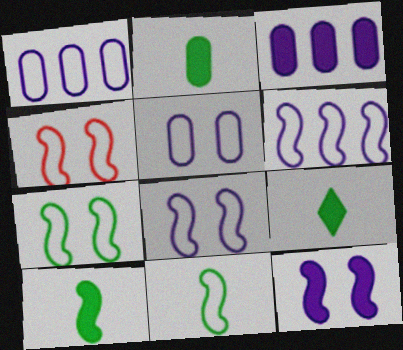[[2, 9, 10], 
[4, 6, 11], 
[4, 7, 8]]